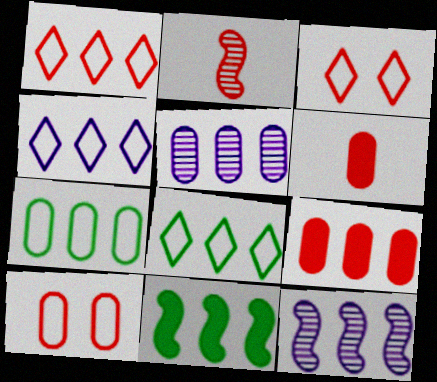[[1, 4, 8], 
[1, 5, 11], 
[2, 3, 9], 
[5, 7, 9], 
[8, 9, 12]]